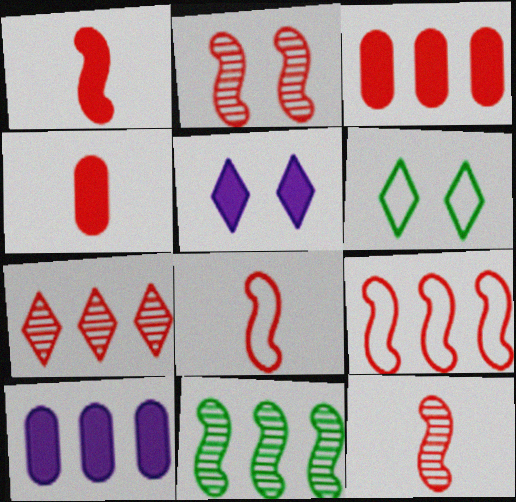[[1, 2, 9], 
[1, 8, 12], 
[3, 7, 9], 
[6, 10, 12]]